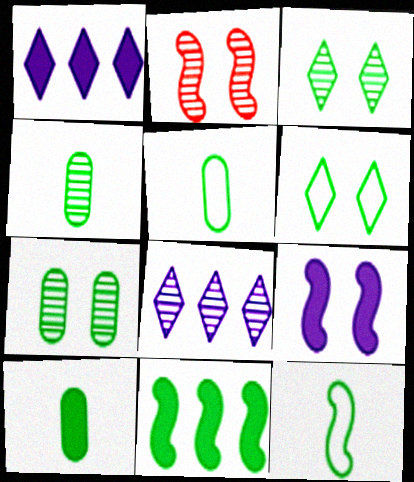[[1, 2, 5], 
[2, 4, 8], 
[3, 5, 11], 
[4, 5, 10], 
[4, 6, 11]]